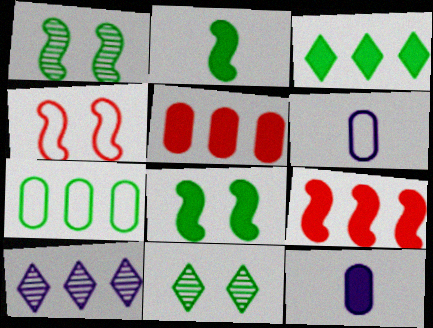[[2, 7, 11], 
[6, 9, 11], 
[7, 9, 10]]